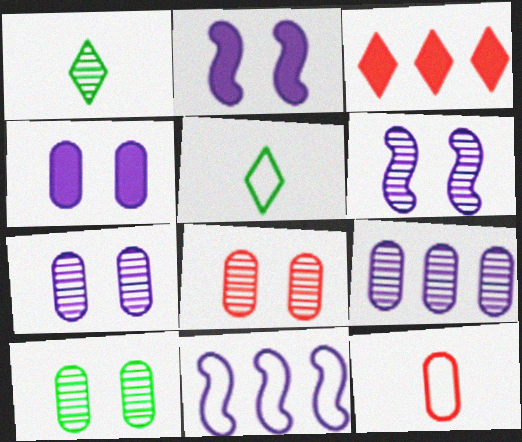[[7, 8, 10]]